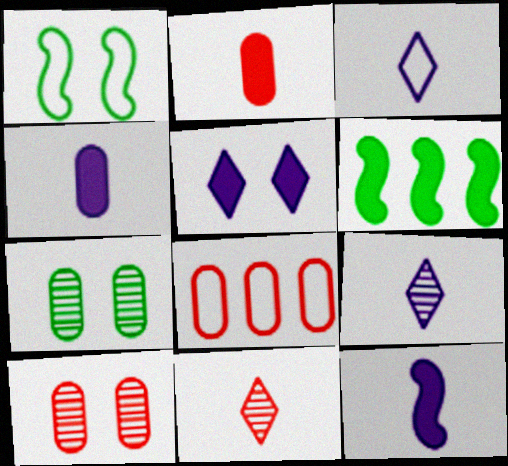[[1, 3, 8], 
[1, 5, 10], 
[2, 5, 6], 
[2, 8, 10], 
[3, 6, 10], 
[4, 7, 8]]